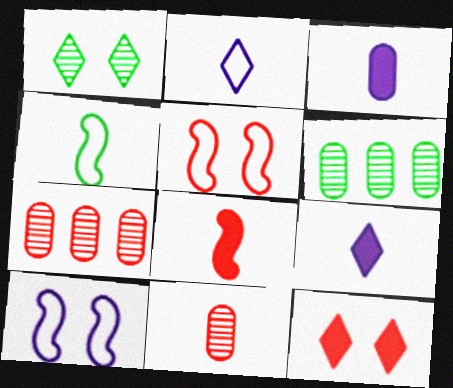[[4, 9, 11], 
[5, 6, 9]]